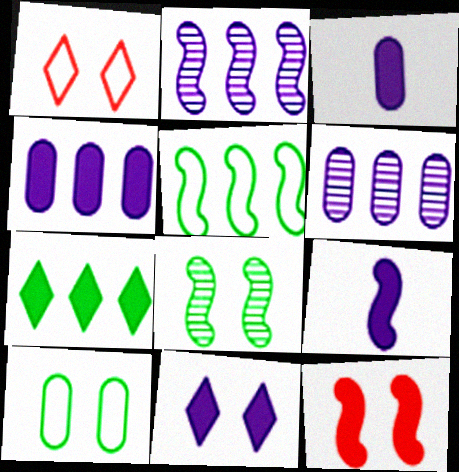[[3, 7, 12], 
[4, 9, 11]]